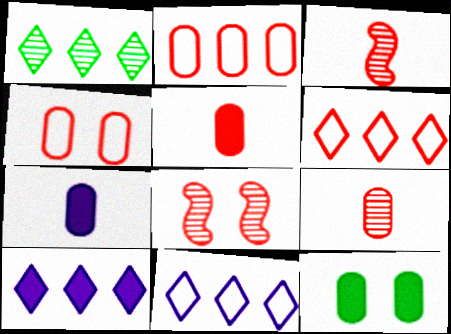[[1, 6, 10], 
[3, 11, 12], 
[5, 6, 8]]